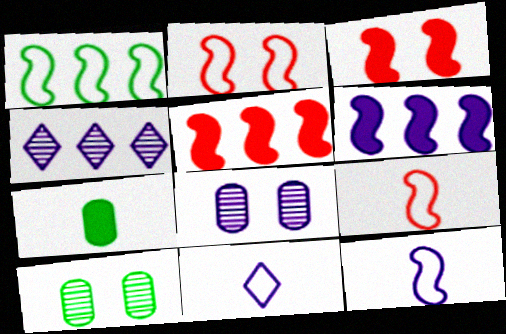[[1, 2, 12], 
[2, 4, 7], 
[5, 10, 11], 
[6, 8, 11]]